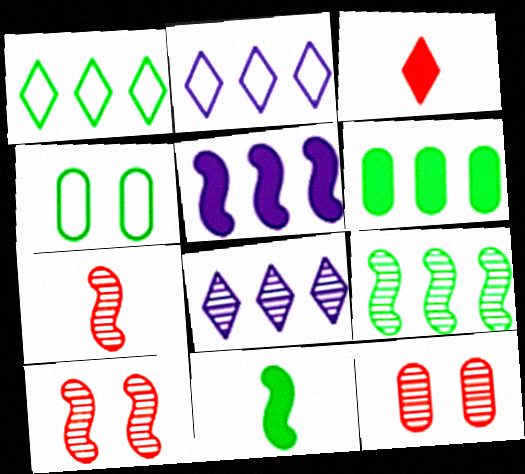[[1, 6, 9], 
[2, 11, 12]]